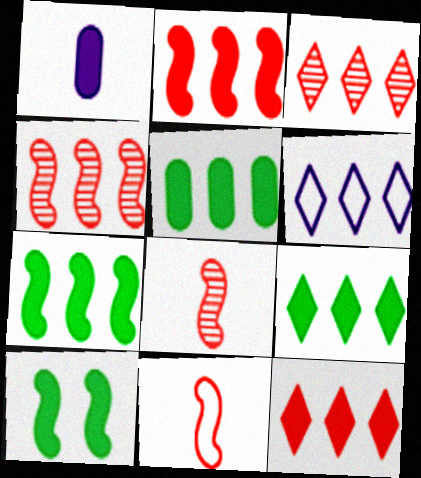[[1, 10, 12], 
[3, 6, 9], 
[4, 5, 6], 
[5, 7, 9]]